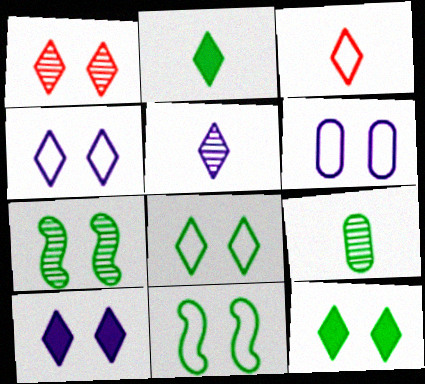[[1, 4, 12], 
[1, 8, 10], 
[2, 3, 5]]